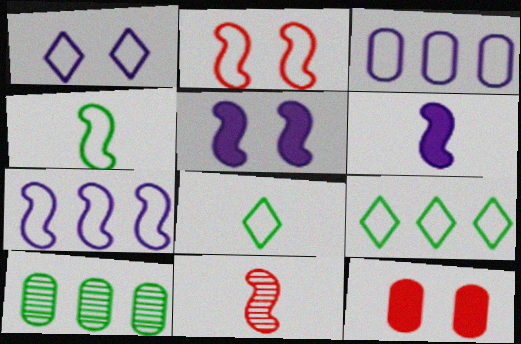[[2, 3, 8], 
[2, 4, 7], 
[4, 6, 11]]